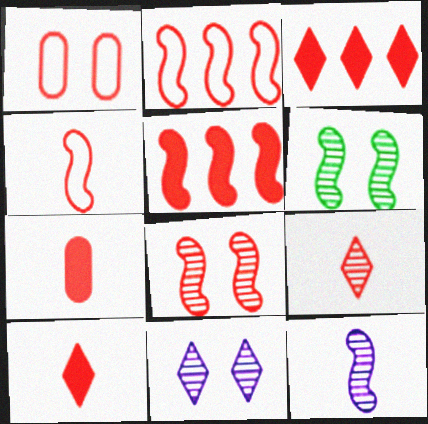[[1, 5, 9], 
[4, 5, 8], 
[4, 7, 9]]